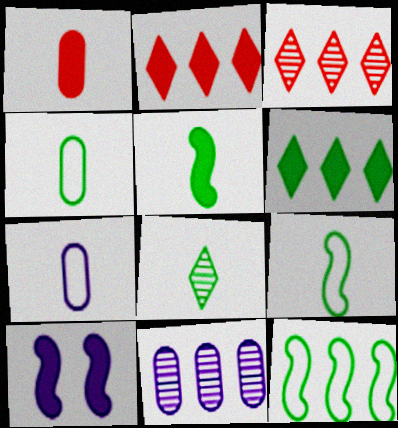[[1, 6, 10], 
[2, 11, 12], 
[3, 4, 10], 
[4, 5, 8]]